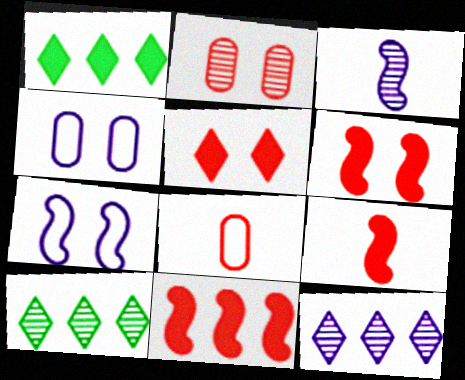[[2, 3, 10], 
[4, 9, 10], 
[6, 9, 11]]